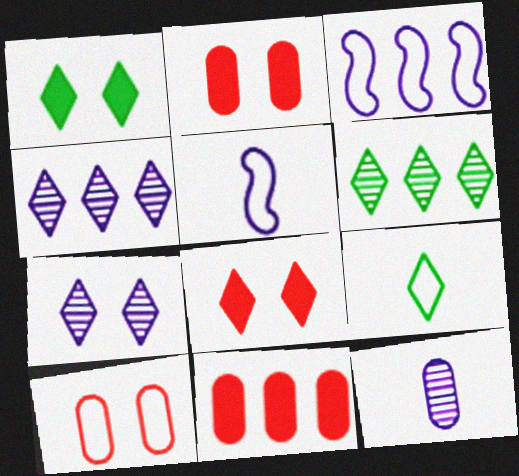[[1, 6, 9], 
[2, 5, 6], 
[3, 6, 11], 
[3, 9, 10], 
[4, 8, 9]]